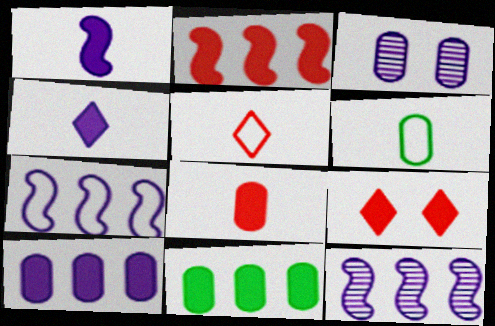[[1, 9, 11], 
[2, 8, 9], 
[3, 4, 7], 
[6, 9, 12]]